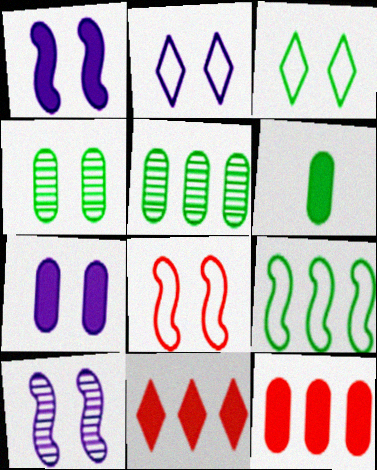[[1, 6, 11], 
[2, 7, 10], 
[6, 7, 12]]